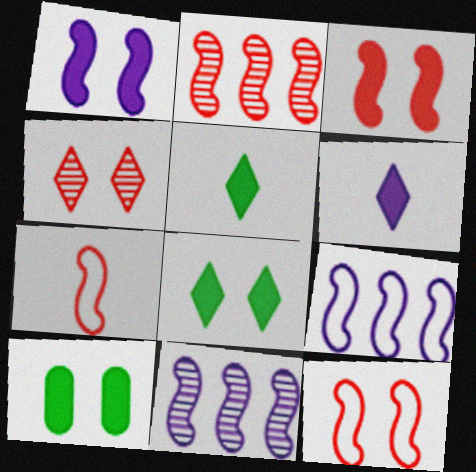[[2, 3, 7]]